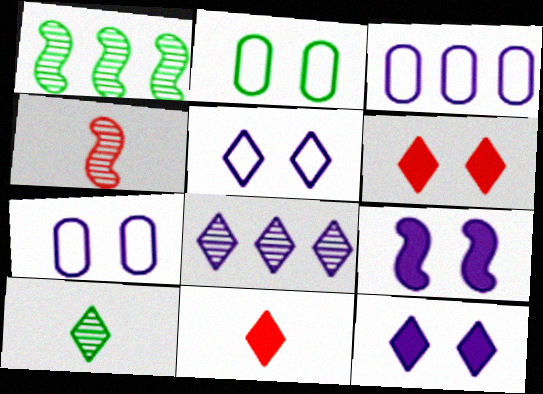[[1, 7, 11]]